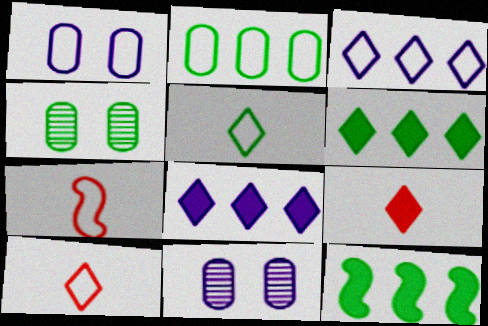[[4, 5, 12], 
[4, 7, 8], 
[6, 7, 11], 
[10, 11, 12]]